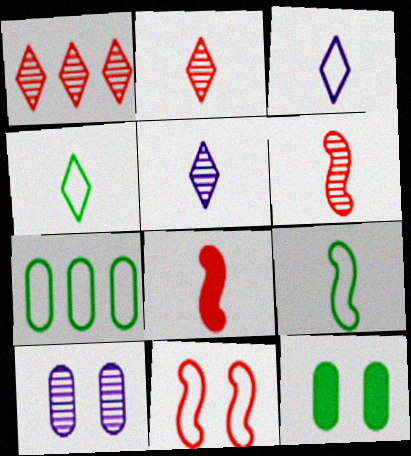[[3, 7, 11]]